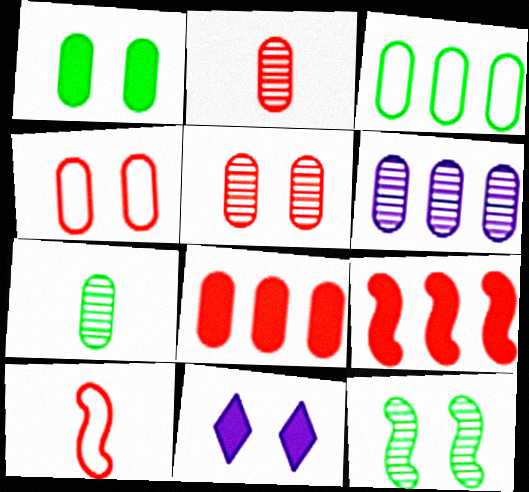[[1, 3, 7], 
[2, 4, 8], 
[3, 6, 8], 
[4, 11, 12], 
[5, 6, 7]]